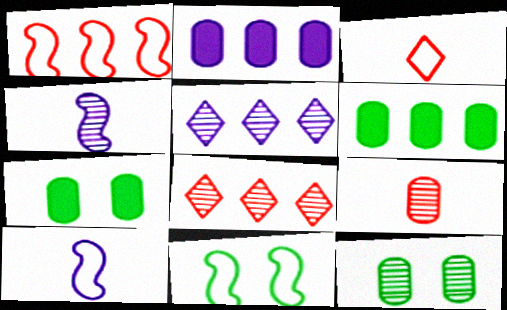[[1, 5, 6], 
[1, 10, 11], 
[4, 8, 12], 
[7, 8, 10]]